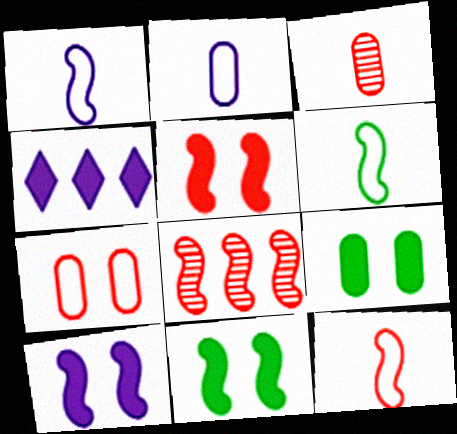[[1, 6, 12], 
[1, 8, 11], 
[5, 8, 12], 
[5, 10, 11], 
[6, 8, 10]]